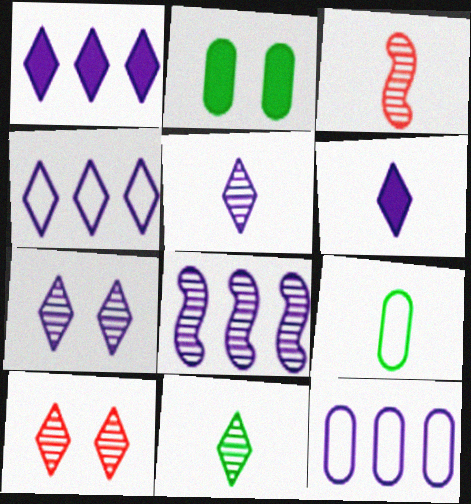[[1, 8, 12], 
[2, 3, 4], 
[3, 6, 9], 
[4, 6, 7]]